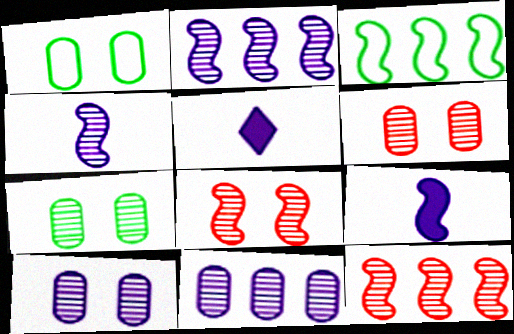[[1, 5, 12], 
[3, 5, 6], 
[3, 8, 9], 
[6, 7, 10]]